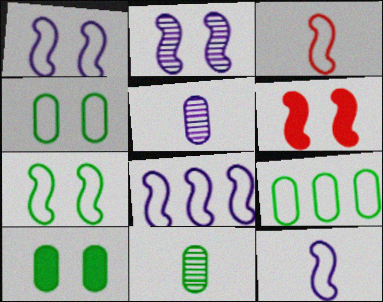[[1, 8, 12], 
[2, 6, 7], 
[3, 7, 8], 
[9, 10, 11]]